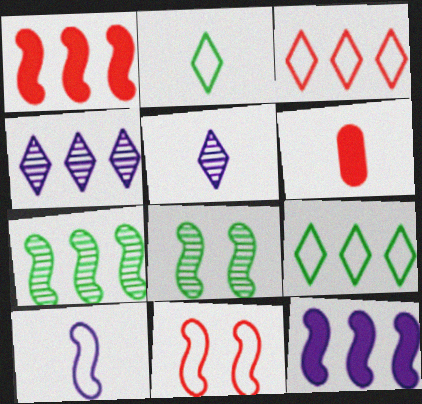[[1, 8, 10]]